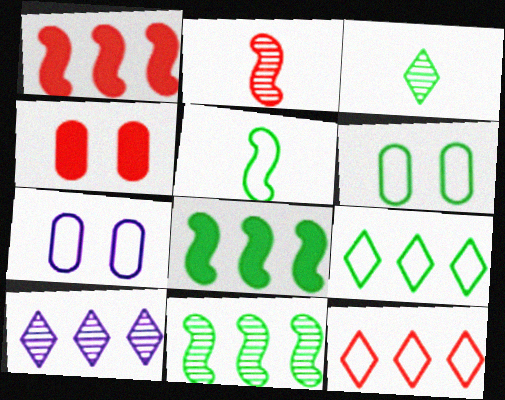[[1, 3, 7], 
[2, 4, 12], 
[3, 6, 8], 
[4, 5, 10], 
[5, 6, 9], 
[5, 7, 12]]